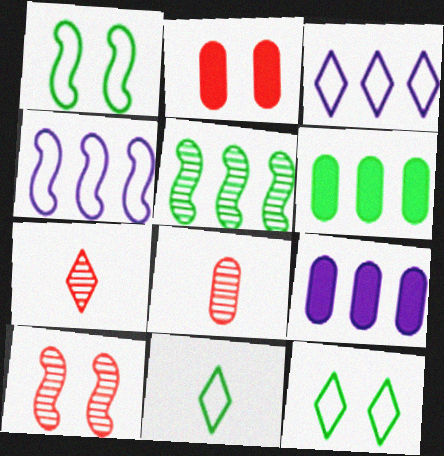[[1, 7, 9], 
[9, 10, 11]]